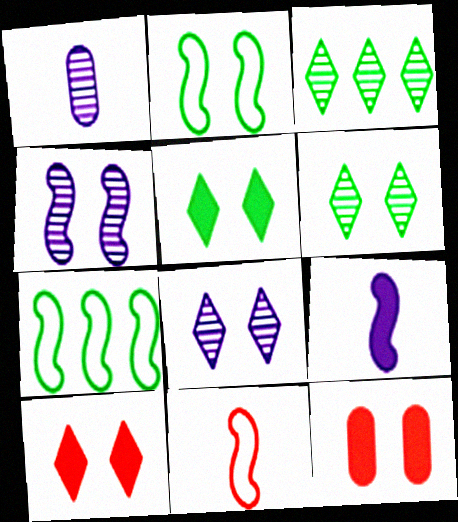[[1, 7, 10], 
[2, 8, 12]]